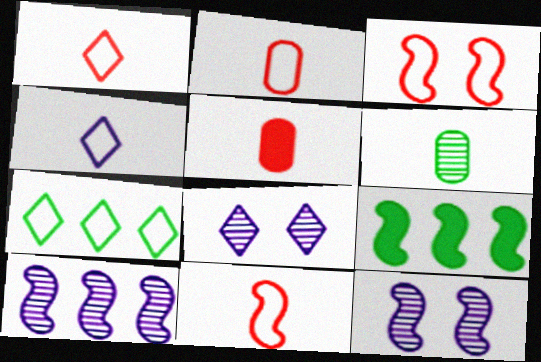[[1, 2, 11], 
[2, 8, 9], 
[5, 7, 12], 
[9, 11, 12]]